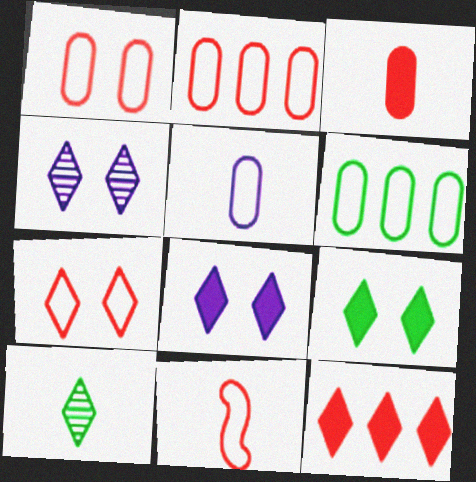[[1, 5, 6], 
[2, 7, 11], 
[4, 7, 9]]